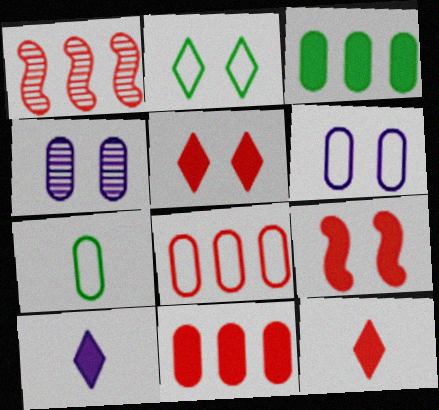[[2, 4, 9], 
[3, 9, 10], 
[4, 7, 11], 
[6, 7, 8], 
[9, 11, 12]]